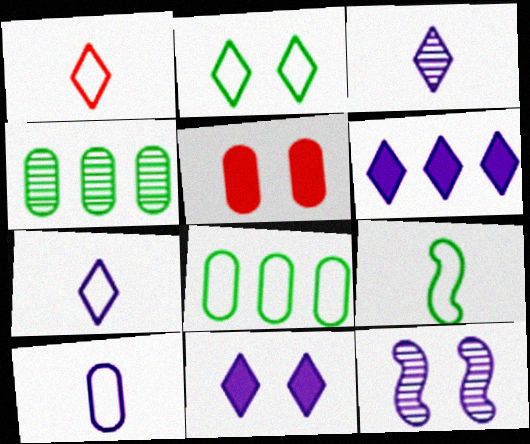[[1, 9, 10], 
[2, 5, 12], 
[2, 8, 9], 
[4, 5, 10], 
[6, 10, 12]]